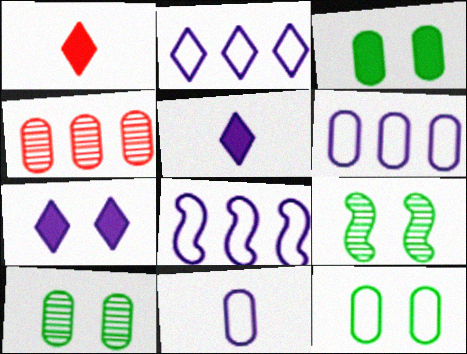[[1, 6, 9], 
[1, 8, 10], 
[2, 6, 8], 
[3, 4, 11], 
[3, 10, 12]]